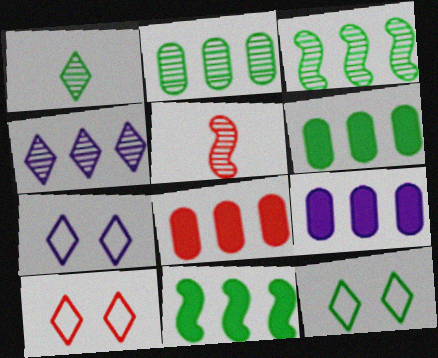[[5, 6, 7], 
[5, 8, 10], 
[5, 9, 12], 
[6, 8, 9], 
[7, 10, 12]]